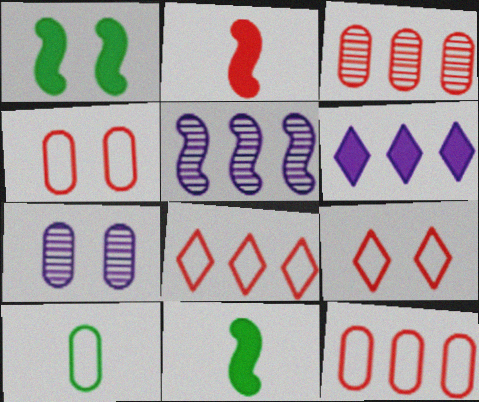[[1, 7, 9], 
[2, 3, 9], 
[7, 8, 11]]